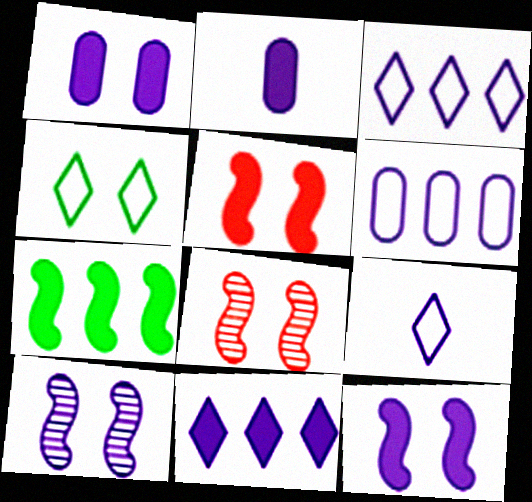[[1, 4, 8], 
[2, 3, 10], 
[2, 11, 12]]